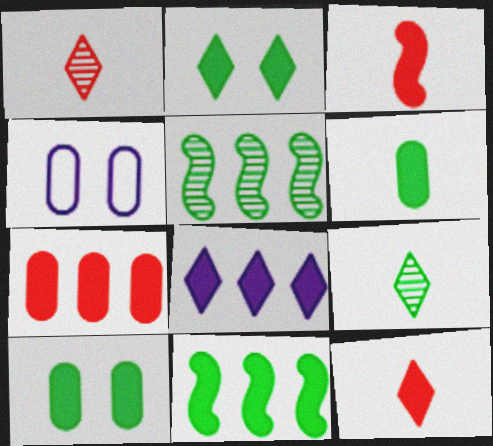[[1, 4, 11], 
[2, 6, 11], 
[2, 8, 12], 
[3, 8, 10], 
[4, 5, 12], 
[7, 8, 11]]